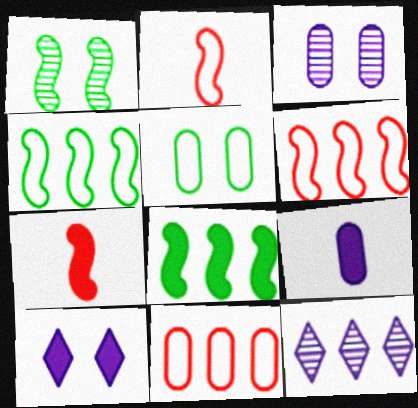[[5, 7, 12], 
[8, 11, 12]]